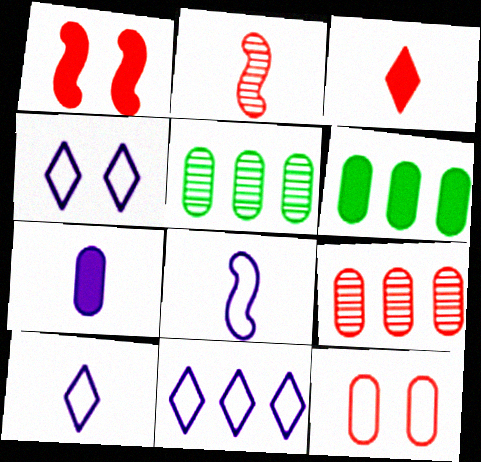[[1, 5, 10], 
[2, 4, 6], 
[4, 10, 11], 
[5, 7, 12]]